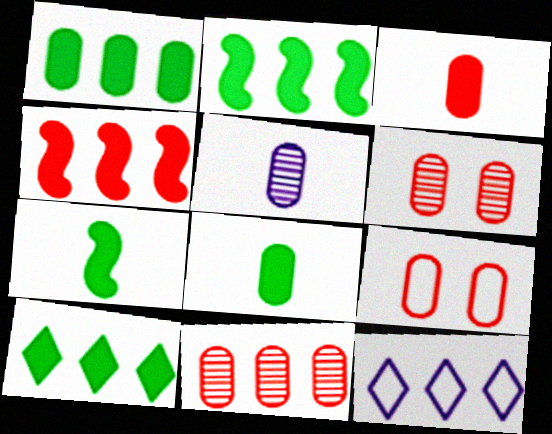[[1, 2, 10], 
[1, 5, 9], 
[2, 11, 12], 
[3, 9, 11], 
[6, 7, 12]]